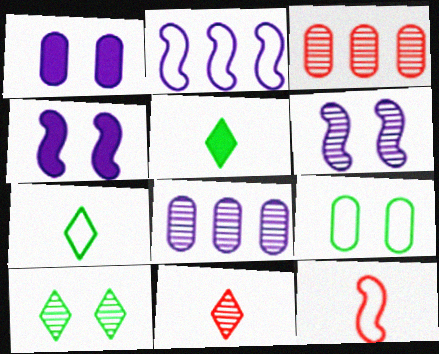[[3, 4, 7]]